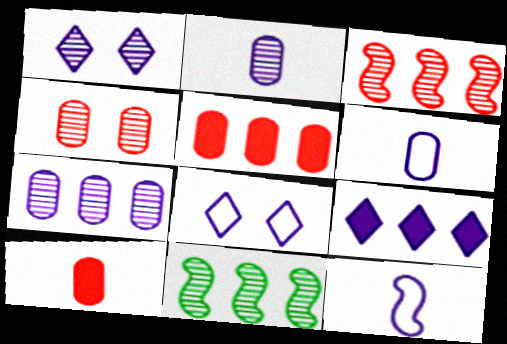[[8, 10, 11]]